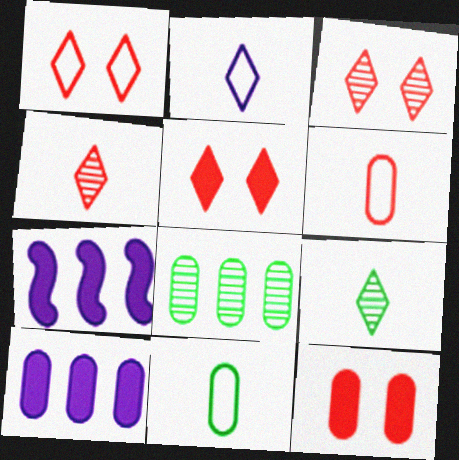[[1, 3, 5], 
[3, 7, 11]]